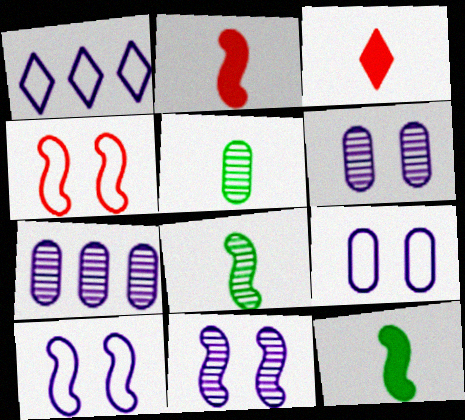[]